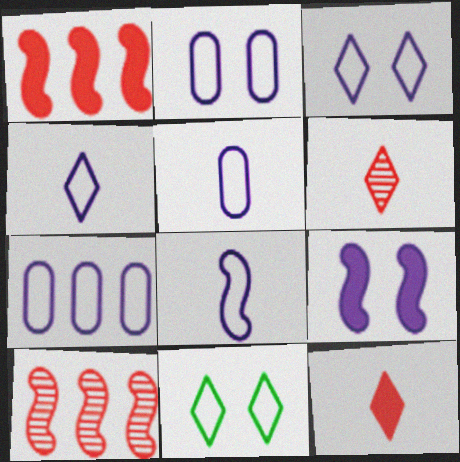[[2, 5, 7], 
[3, 7, 8], 
[4, 5, 8]]